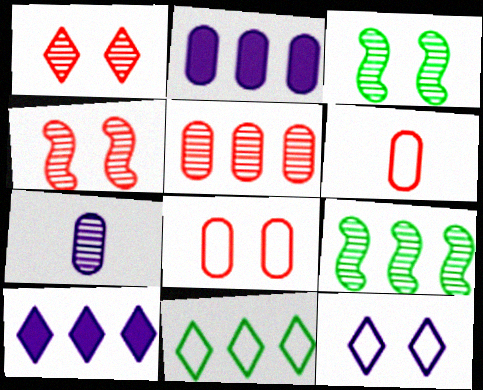[[1, 7, 9], 
[3, 6, 10]]